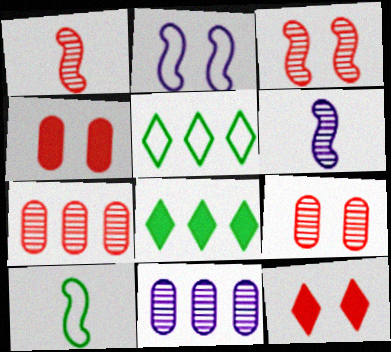[[4, 5, 6], 
[10, 11, 12]]